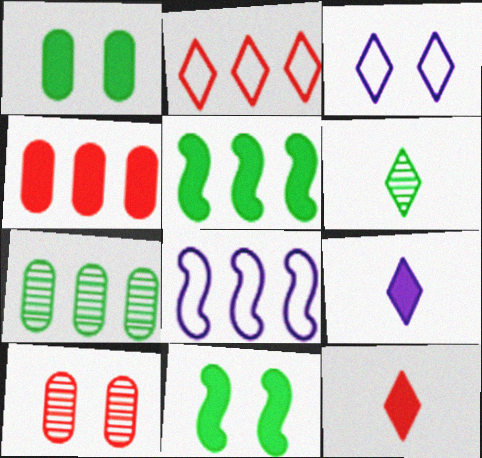[[3, 10, 11], 
[4, 9, 11]]